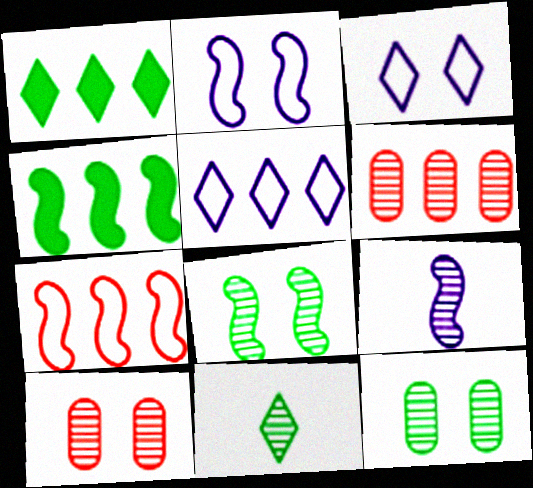[[4, 5, 6]]